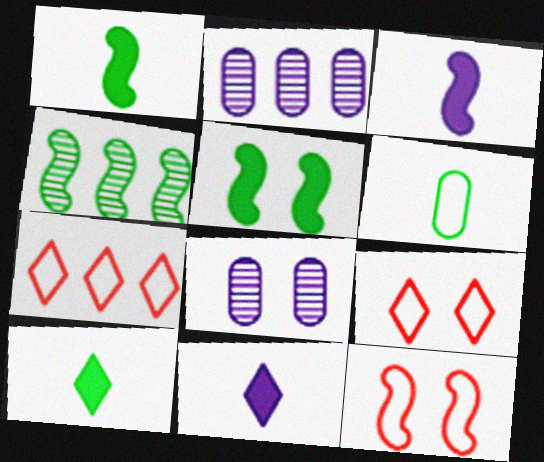[[1, 2, 9], 
[1, 7, 8], 
[2, 10, 12], 
[3, 4, 12], 
[5, 8, 9]]